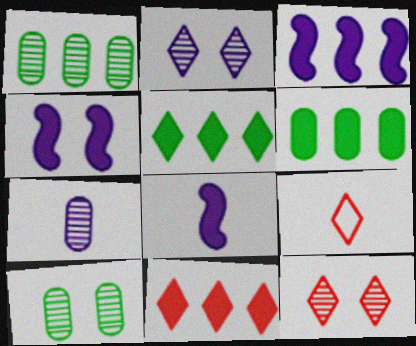[[1, 4, 9], 
[2, 5, 9], 
[3, 4, 8], 
[3, 6, 11], 
[3, 9, 10], 
[9, 11, 12]]